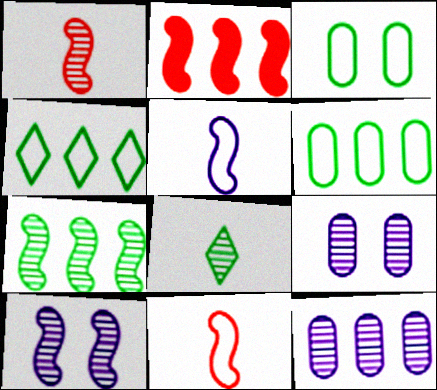[[1, 7, 10], 
[2, 4, 12]]